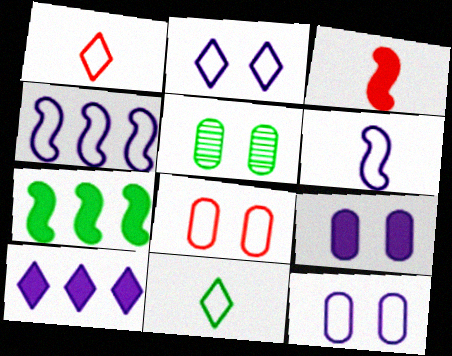[[4, 8, 11], 
[5, 7, 11], 
[5, 8, 9]]